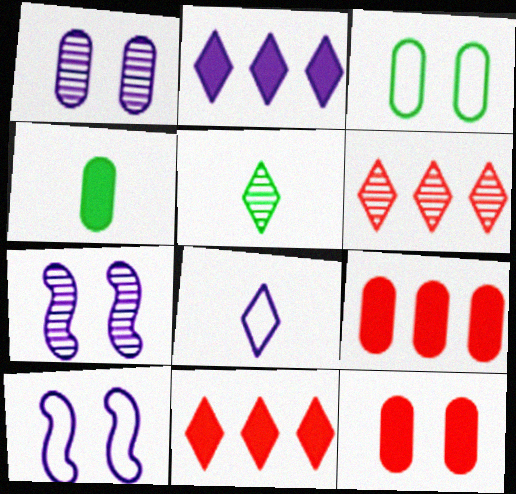[[1, 3, 12], 
[4, 6, 10], 
[5, 9, 10]]